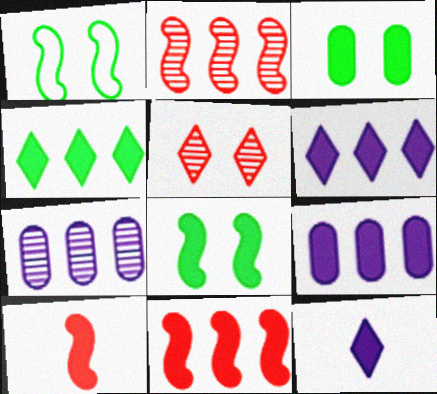[[3, 6, 10], 
[3, 11, 12], 
[4, 9, 11]]